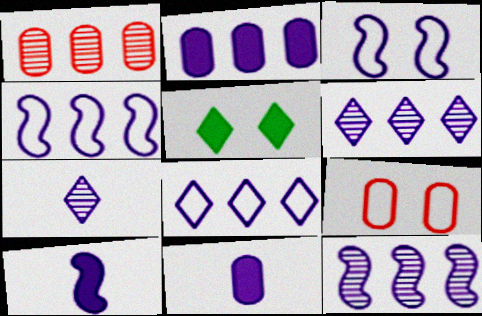[[2, 3, 7], 
[2, 4, 6], 
[2, 8, 12], 
[3, 6, 11], 
[3, 10, 12]]